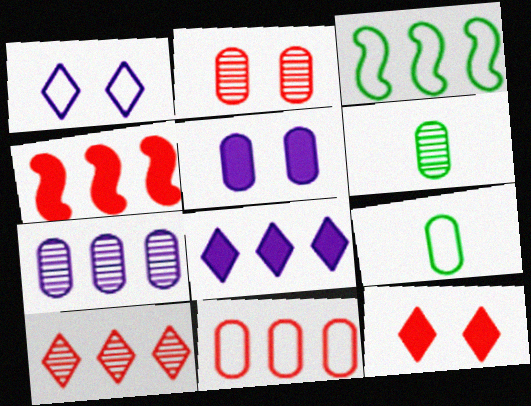[[1, 4, 6], 
[2, 6, 7], 
[4, 10, 11], 
[5, 6, 11]]